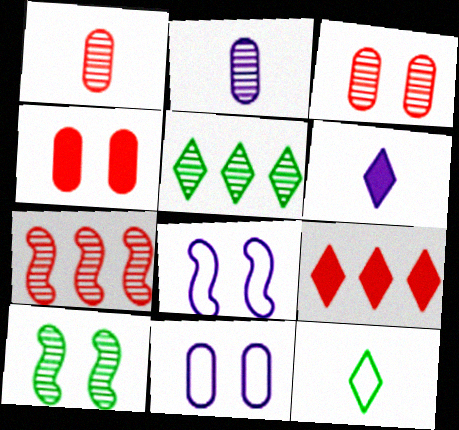[]